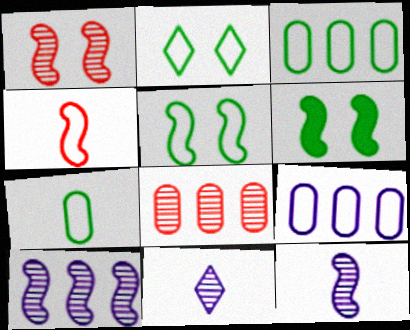[[2, 4, 9], 
[4, 6, 10]]